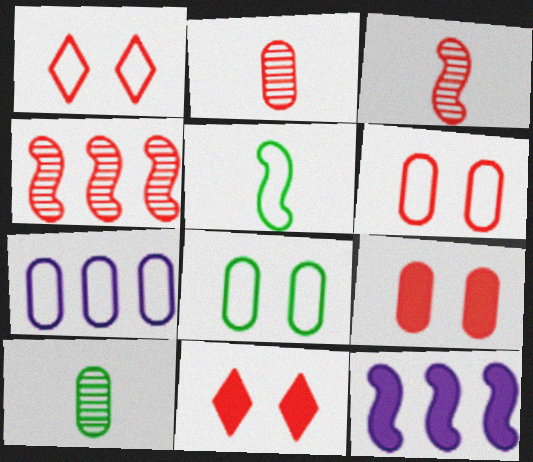[[1, 5, 7], 
[1, 10, 12], 
[7, 9, 10]]